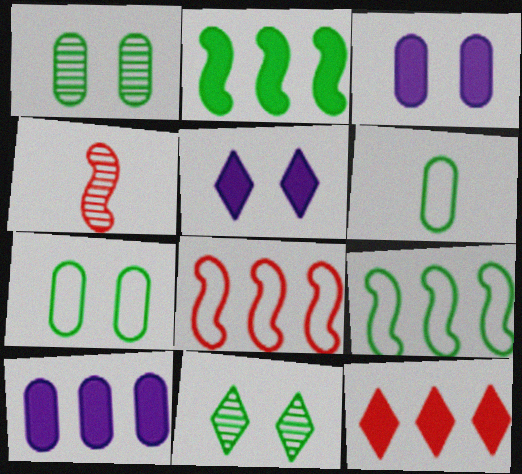[[2, 6, 11], 
[2, 10, 12]]